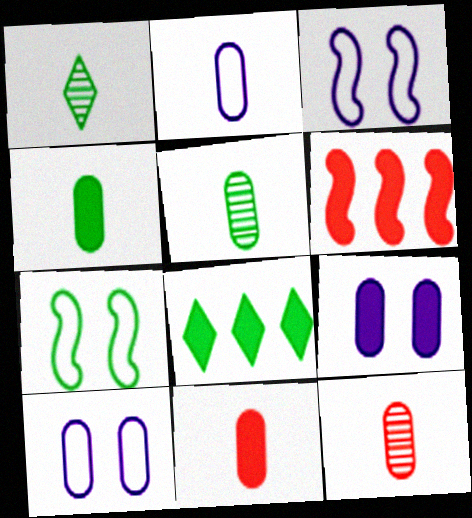[[1, 6, 10], 
[2, 4, 12], 
[2, 5, 11], 
[3, 8, 12], 
[5, 7, 8]]